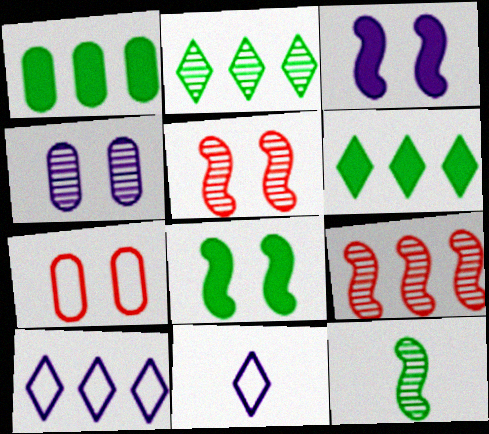[[1, 5, 11], 
[1, 9, 10]]